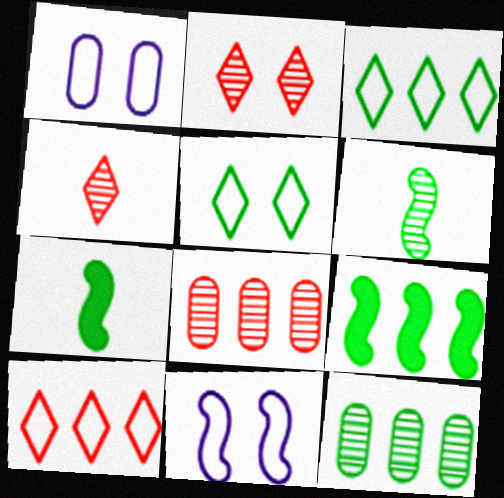[[1, 4, 9], 
[3, 9, 12], 
[5, 7, 12]]